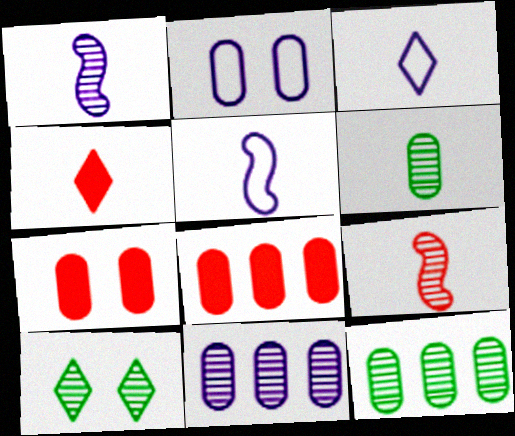[[2, 6, 8], 
[4, 5, 6], 
[5, 8, 10], 
[9, 10, 11]]